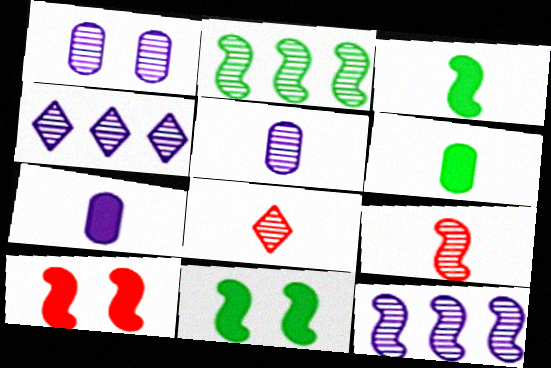[[1, 2, 8]]